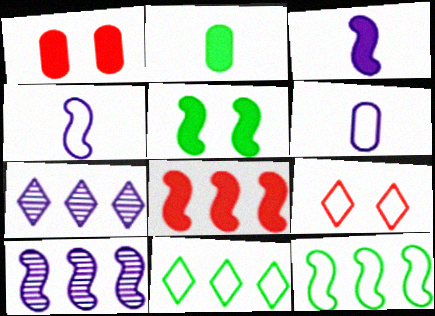[[2, 9, 10], 
[3, 5, 8], 
[6, 9, 12], 
[8, 10, 12]]